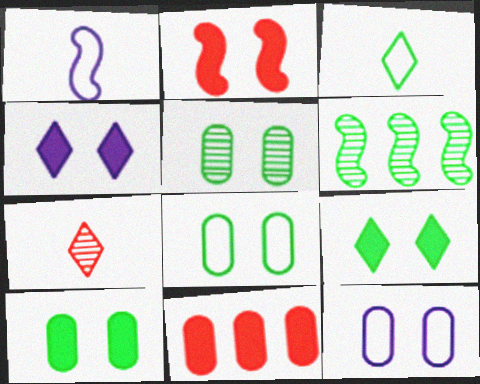[[1, 2, 6], 
[2, 4, 10], 
[3, 6, 10], 
[5, 8, 10]]